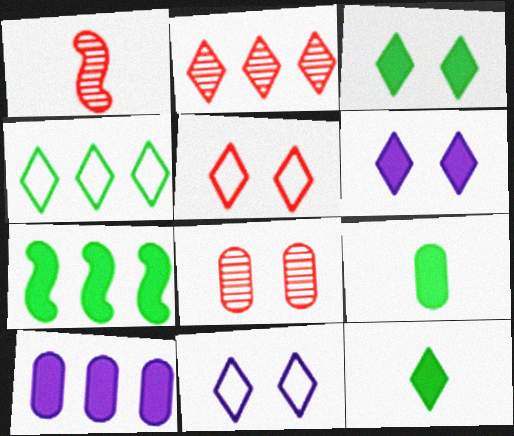[[1, 2, 8], 
[2, 11, 12], 
[3, 7, 9]]